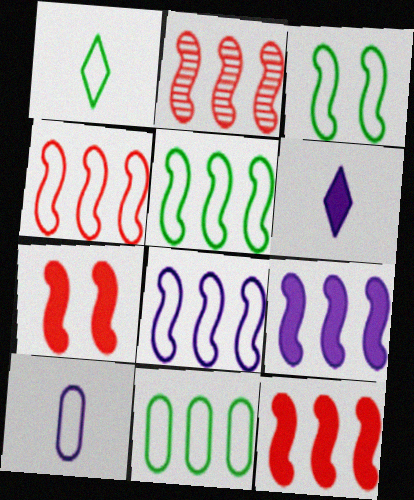[[1, 3, 11], 
[2, 4, 12], 
[2, 5, 9], 
[4, 5, 8]]